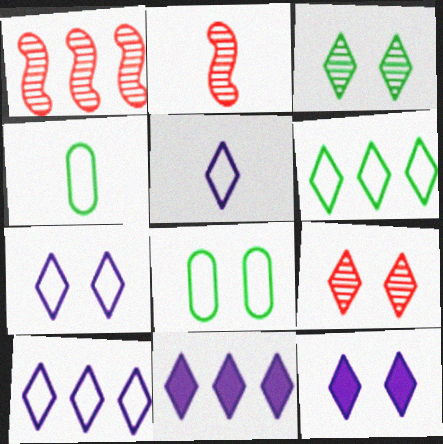[[1, 4, 12], 
[2, 8, 11], 
[5, 7, 10]]